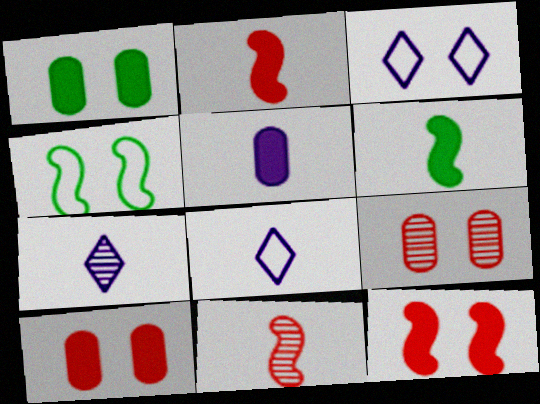[]